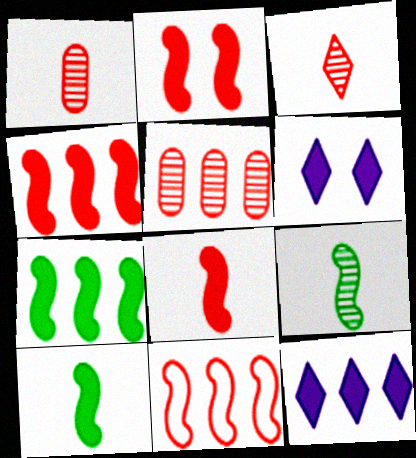[[2, 4, 8]]